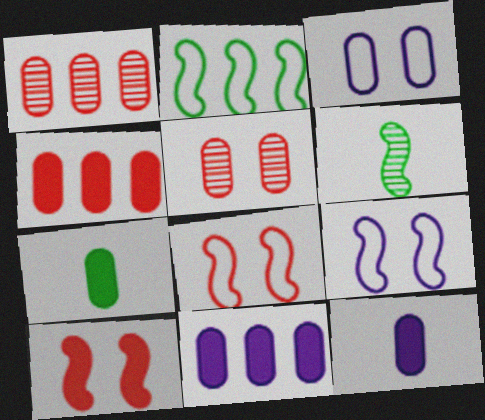[[1, 3, 7]]